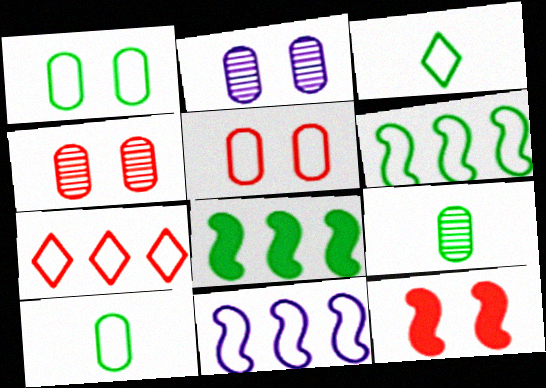[[1, 3, 6], 
[3, 5, 11]]